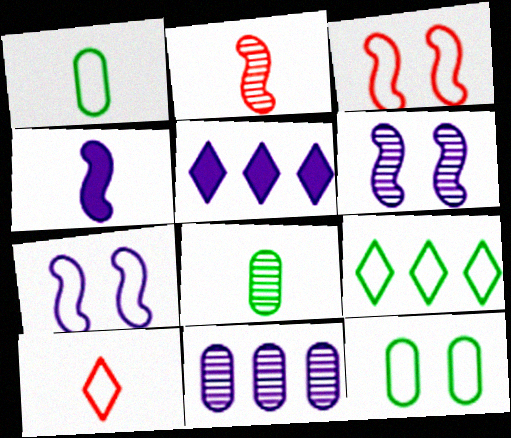[[2, 5, 12], 
[3, 5, 8], 
[4, 8, 10]]